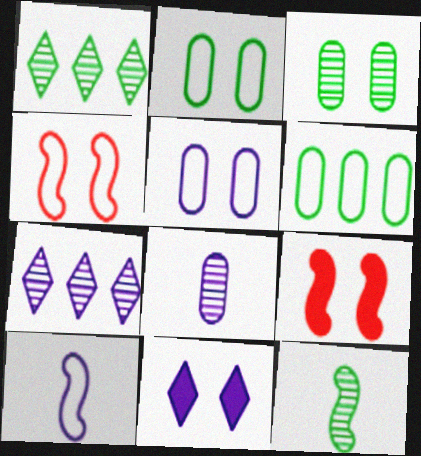[[1, 3, 12], 
[3, 4, 11]]